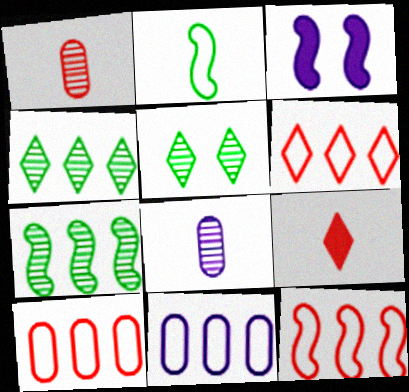[[2, 8, 9], 
[6, 10, 12]]